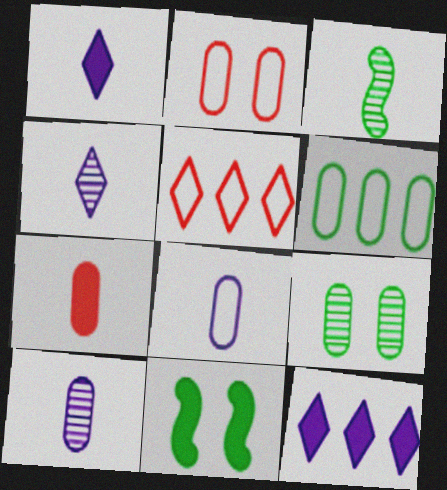[[2, 3, 12], 
[2, 6, 8], 
[5, 10, 11], 
[7, 11, 12]]